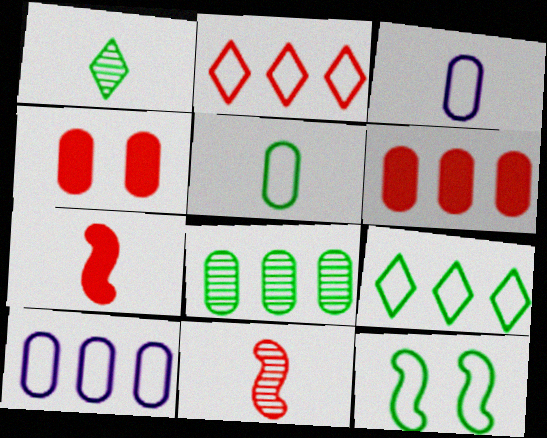[[1, 3, 7], 
[2, 3, 12], 
[2, 4, 11], 
[3, 4, 8], 
[5, 9, 12], 
[6, 8, 10]]